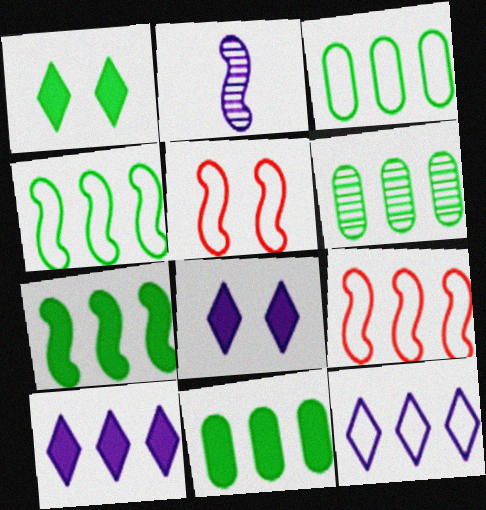[[2, 5, 7], 
[3, 6, 11], 
[3, 9, 12], 
[6, 9, 10]]